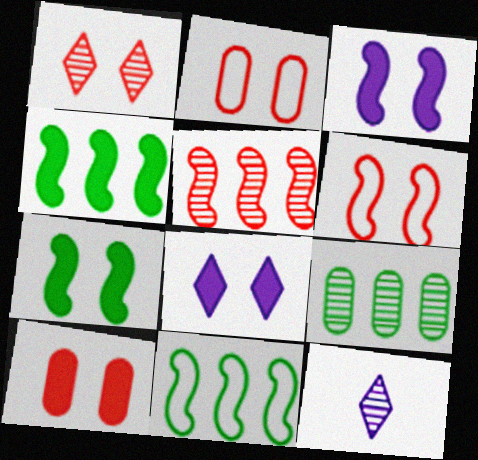[[1, 6, 10], 
[2, 4, 12], 
[7, 8, 10], 
[10, 11, 12]]